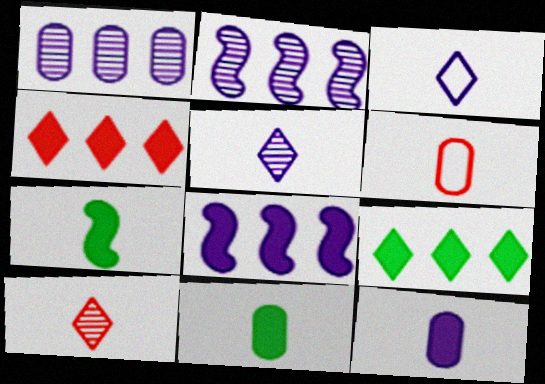[[5, 6, 7]]